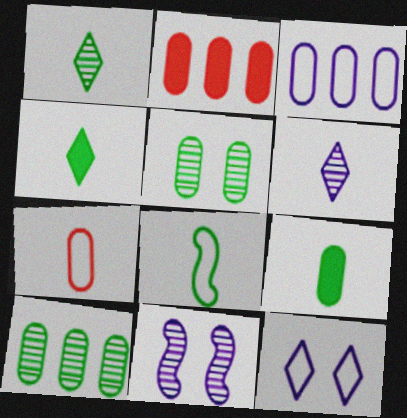[[1, 8, 9], 
[2, 3, 10]]